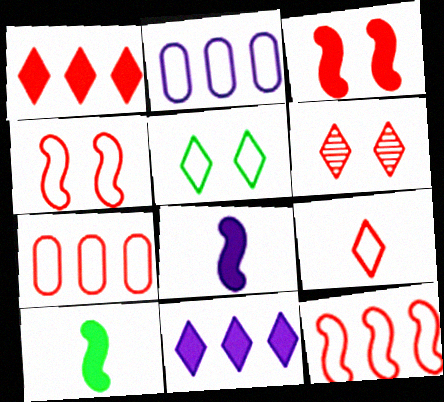[[1, 6, 9], 
[2, 6, 10], 
[4, 7, 9]]